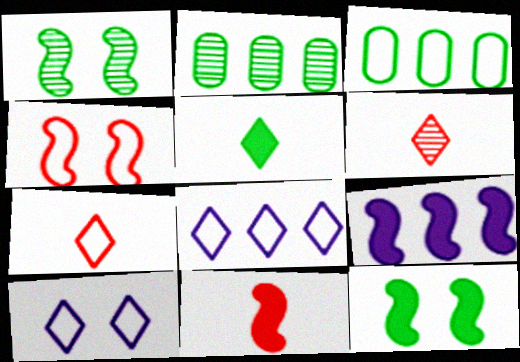[[1, 3, 5], 
[2, 10, 11], 
[9, 11, 12]]